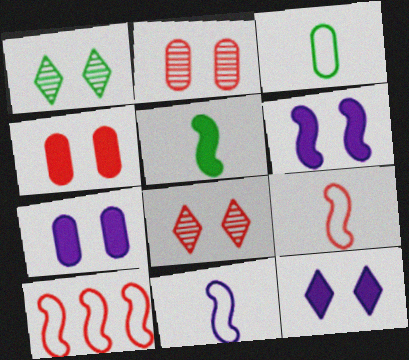[[6, 7, 12]]